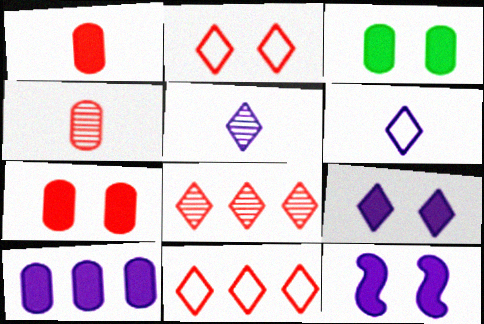[[1, 3, 10]]